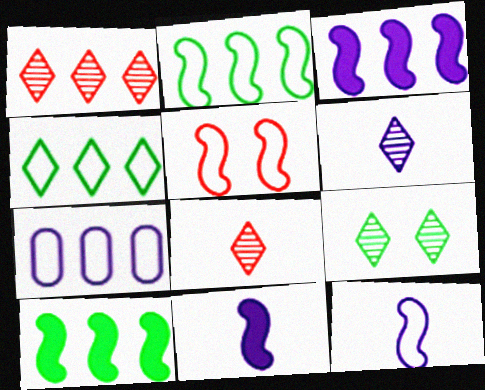[[1, 6, 9], 
[1, 7, 10], 
[2, 5, 12]]